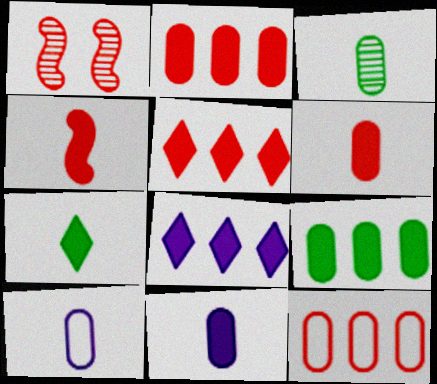[[3, 6, 10], 
[4, 7, 11]]